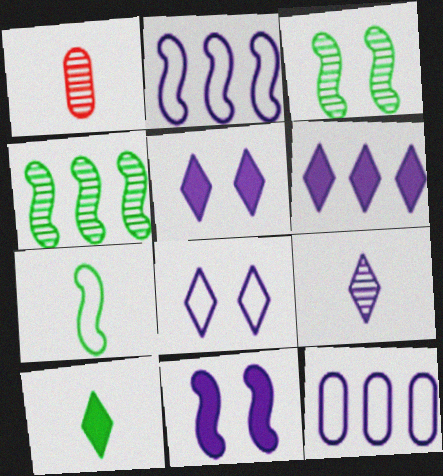[[6, 8, 9], 
[9, 11, 12]]